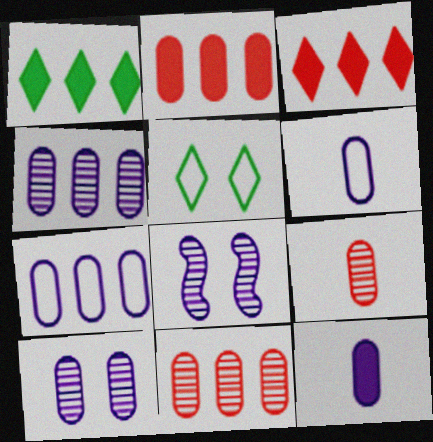[[7, 10, 12]]